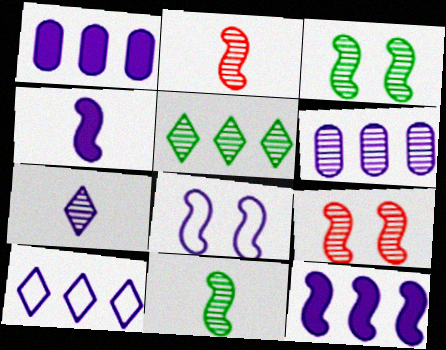[[1, 7, 8], 
[6, 10, 12]]